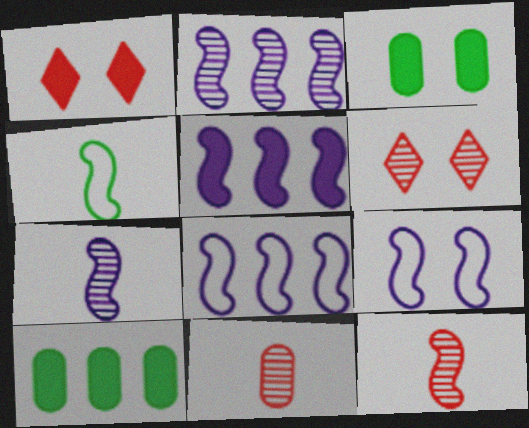[[2, 5, 8], 
[3, 6, 9], 
[5, 7, 9]]